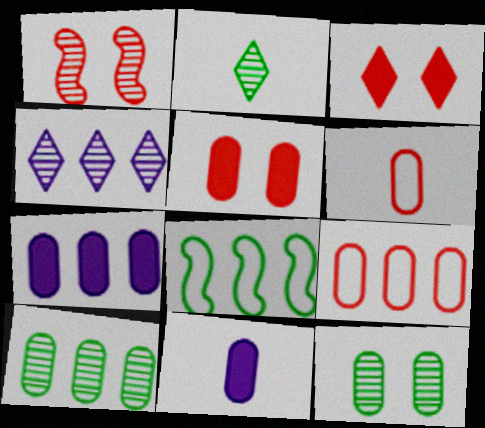[[6, 7, 12], 
[7, 9, 10], 
[9, 11, 12]]